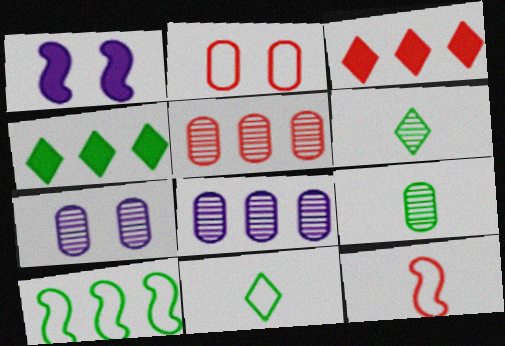[[1, 5, 11], 
[3, 8, 10], 
[4, 7, 12], 
[5, 7, 9]]